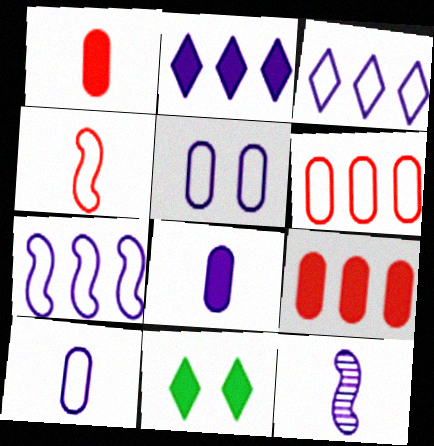[[2, 5, 12], 
[6, 11, 12]]